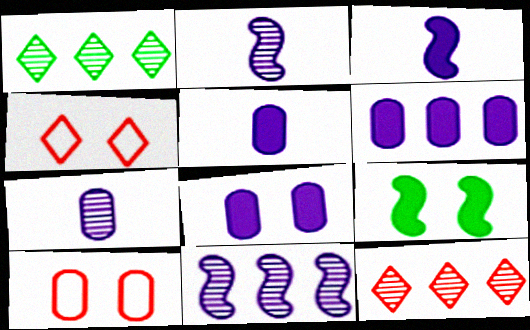[[1, 3, 10], 
[5, 6, 8]]